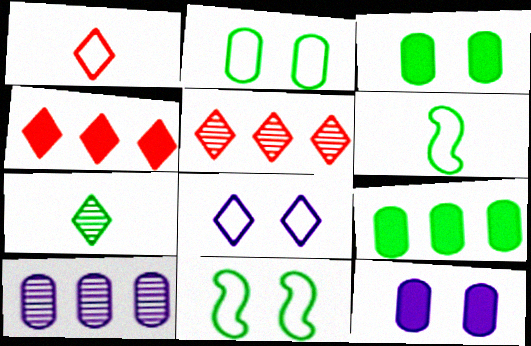[[4, 7, 8], 
[5, 6, 12], 
[7, 9, 11]]